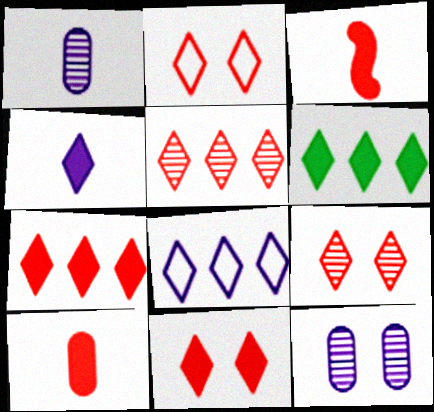[[2, 9, 11], 
[4, 6, 11], 
[5, 6, 8]]